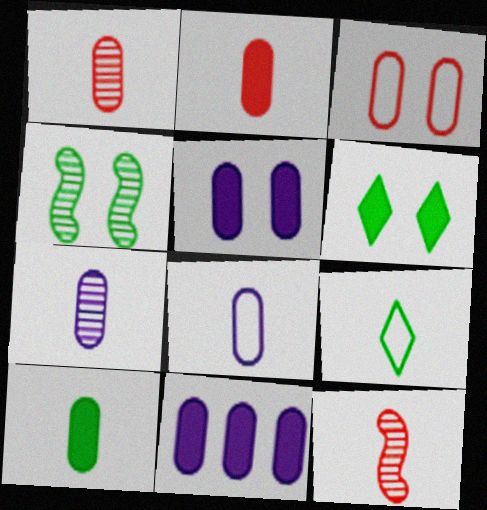[[1, 8, 10]]